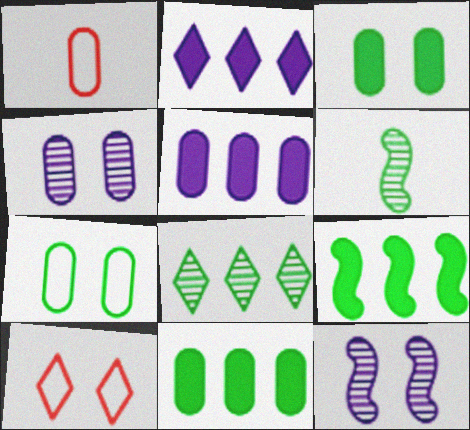[[1, 4, 11], 
[3, 10, 12], 
[5, 6, 10]]